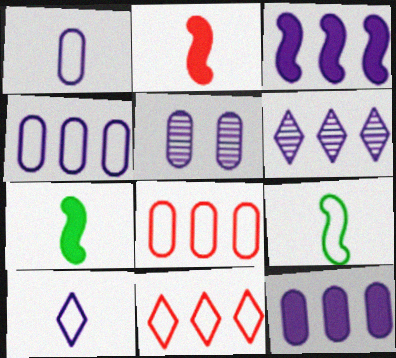[[1, 5, 12], 
[3, 4, 6], 
[3, 5, 10], 
[5, 7, 11]]